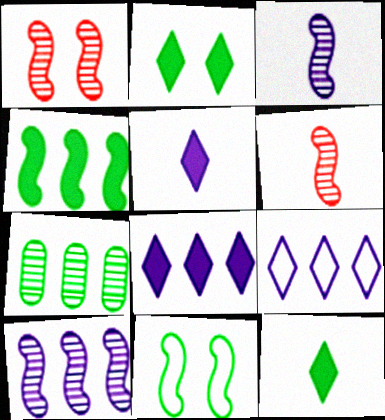[[7, 11, 12]]